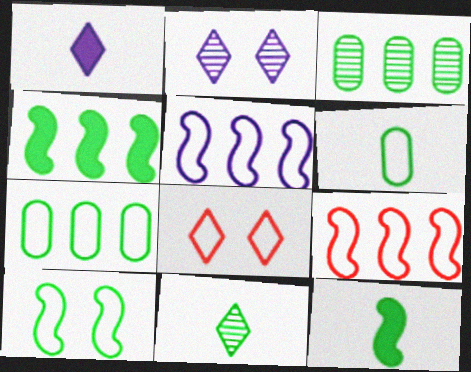[[5, 6, 8], 
[6, 11, 12]]